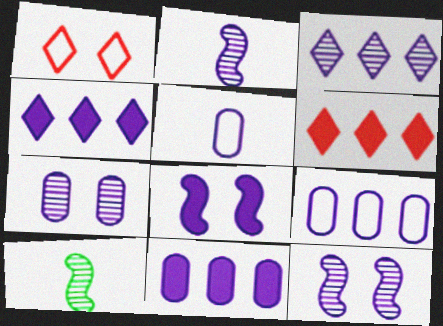[[1, 10, 11], 
[2, 3, 7], 
[3, 5, 8], 
[4, 5, 12], 
[5, 7, 11]]